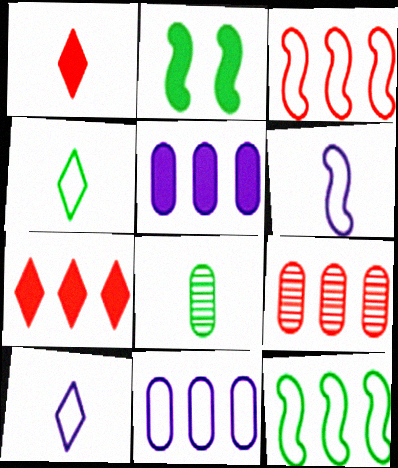[[1, 2, 5], 
[1, 6, 8], 
[2, 9, 10], 
[3, 7, 9]]